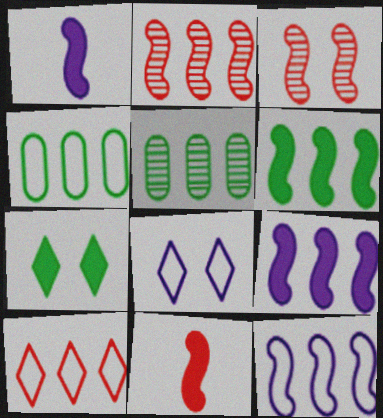[[2, 6, 12], 
[4, 10, 12], 
[5, 8, 11], 
[5, 9, 10]]